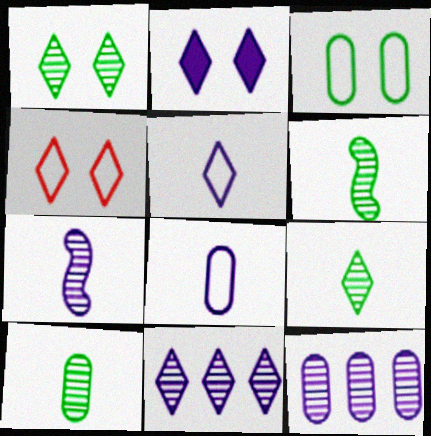[[1, 2, 4], 
[2, 5, 11], 
[6, 9, 10]]